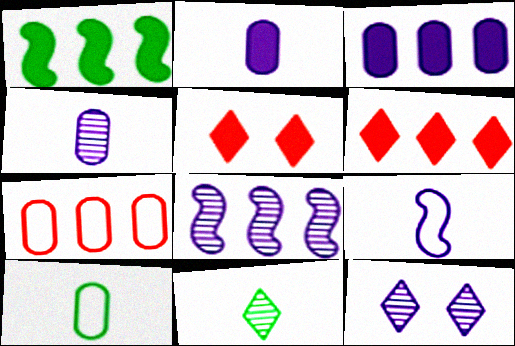[[1, 2, 5], 
[1, 3, 6], 
[3, 9, 12], 
[4, 8, 12], 
[5, 8, 10]]